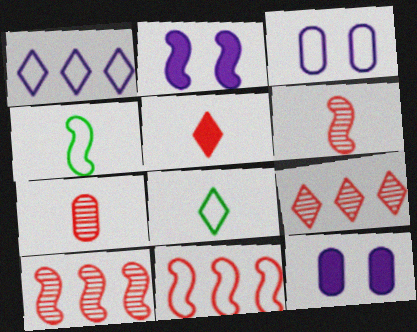[[2, 4, 10], 
[3, 8, 11], 
[4, 9, 12], 
[8, 10, 12]]